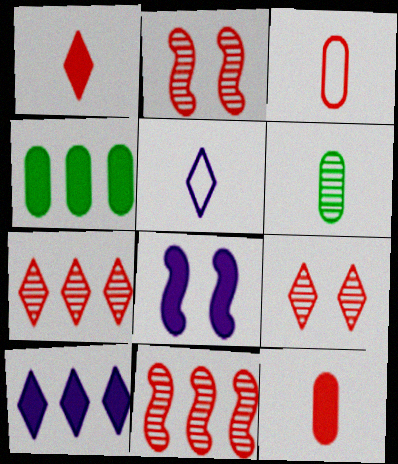[[1, 4, 8], 
[2, 4, 5]]